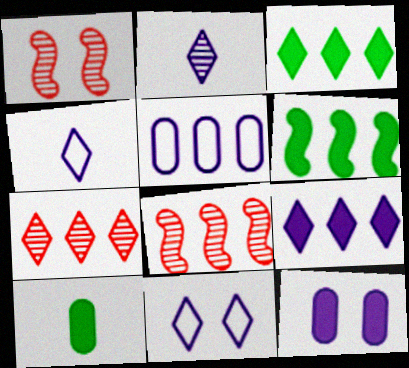[[2, 9, 11], 
[3, 5, 8], 
[5, 6, 7], 
[8, 10, 11]]